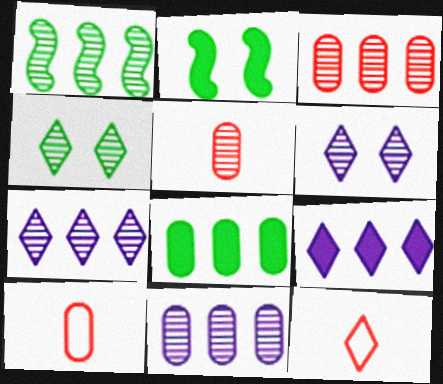[[1, 3, 7], 
[1, 5, 6], 
[2, 7, 10], 
[2, 11, 12], 
[4, 9, 12]]